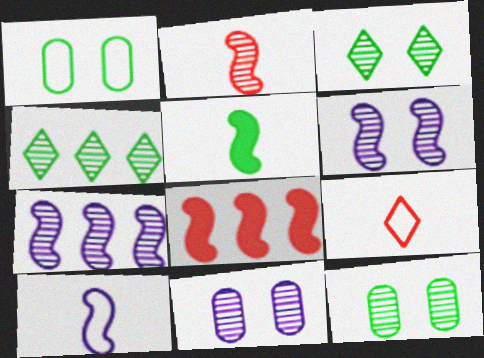[[1, 4, 5], 
[2, 4, 11], 
[2, 5, 10]]